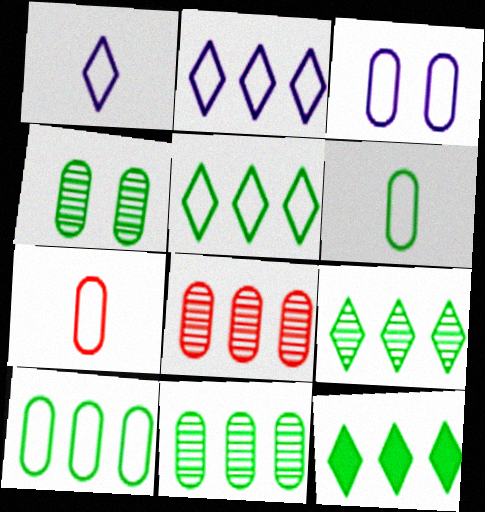[[3, 7, 10], 
[5, 9, 12]]